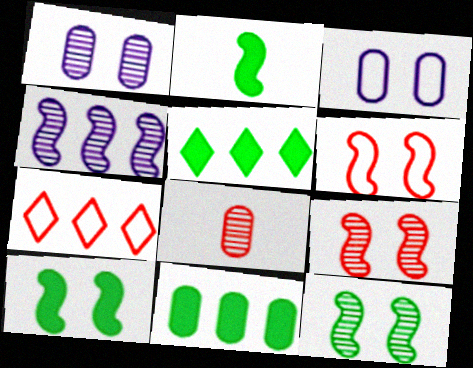[[1, 2, 7], 
[2, 4, 6], 
[3, 8, 11], 
[4, 7, 11]]